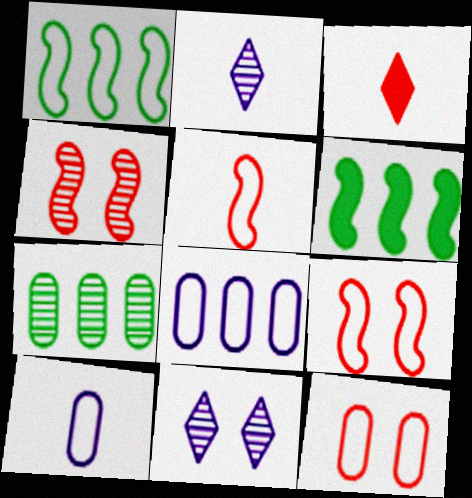[[2, 4, 7], 
[2, 6, 12]]